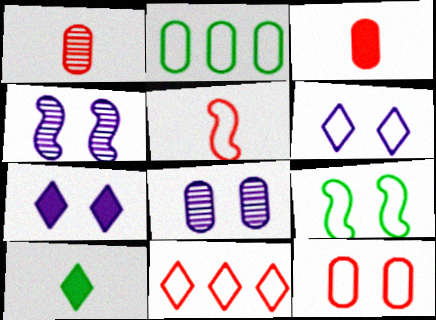[[2, 3, 8], 
[2, 5, 6], 
[5, 11, 12], 
[6, 9, 12]]